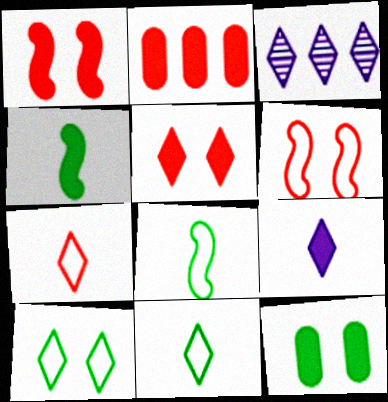[[3, 5, 11]]